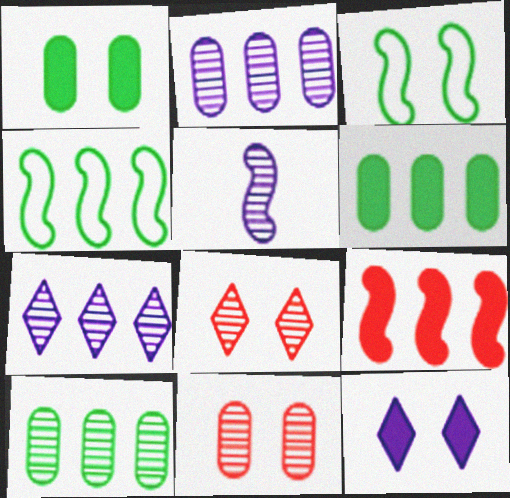[[3, 5, 9], 
[3, 11, 12], 
[5, 8, 10]]